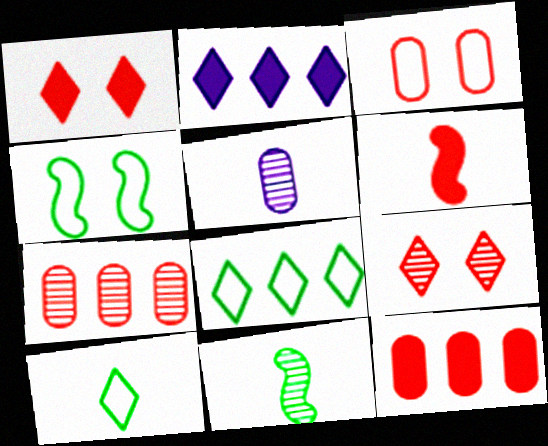[[1, 6, 12], 
[2, 3, 11], 
[2, 9, 10], 
[5, 6, 10]]